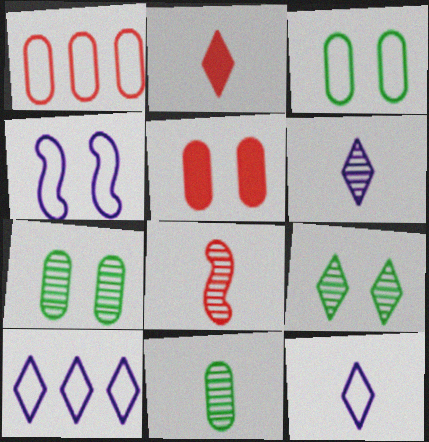[[2, 9, 10], 
[4, 5, 9], 
[6, 8, 11]]